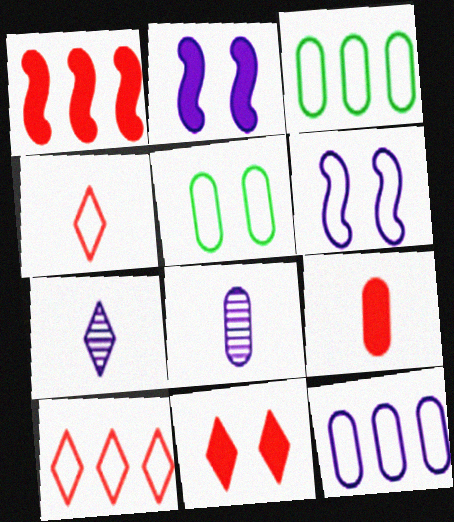[[1, 5, 7], 
[1, 9, 11], 
[2, 7, 12], 
[3, 4, 6]]